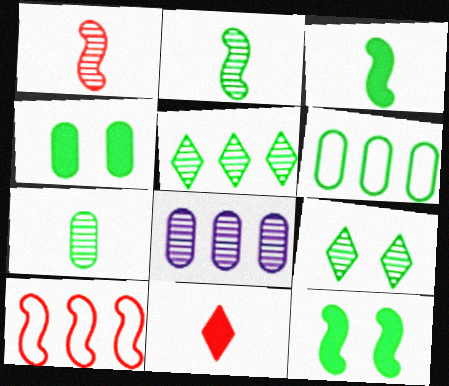[[1, 8, 9], 
[3, 6, 9], 
[4, 6, 7]]